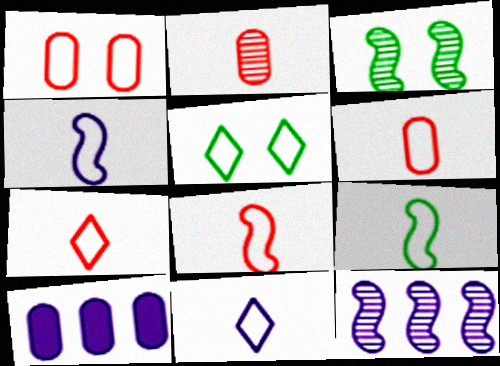[[3, 7, 10], 
[4, 8, 9], 
[6, 7, 8], 
[6, 9, 11]]